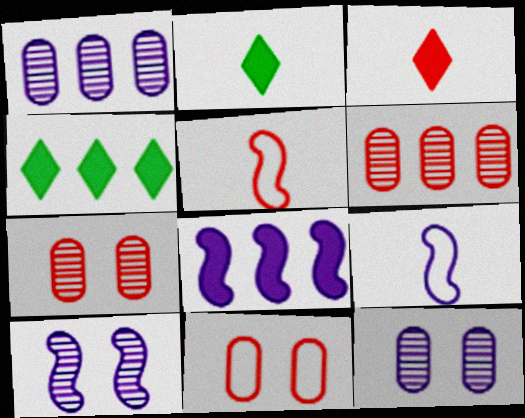[[4, 5, 12], 
[4, 7, 9], 
[8, 9, 10]]